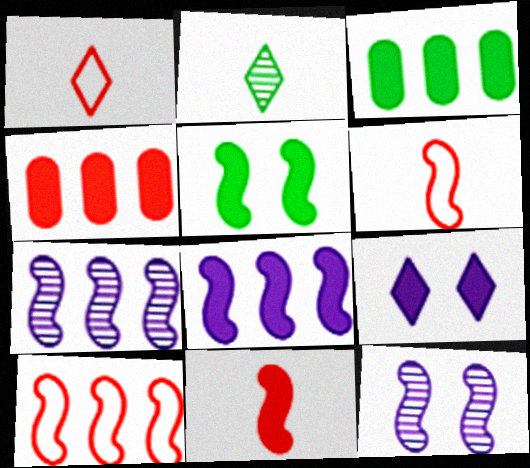[[1, 3, 12], 
[3, 9, 11], 
[5, 6, 7], 
[5, 8, 11]]